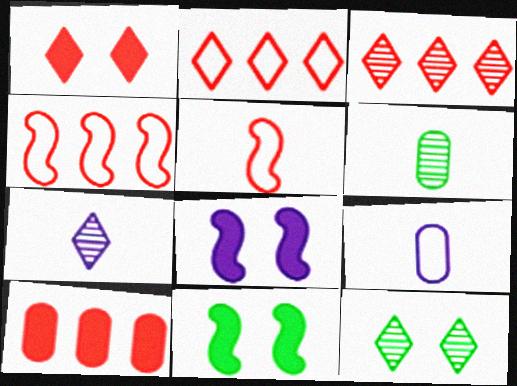[[2, 6, 8], 
[3, 4, 10], 
[3, 7, 12], 
[3, 9, 11]]